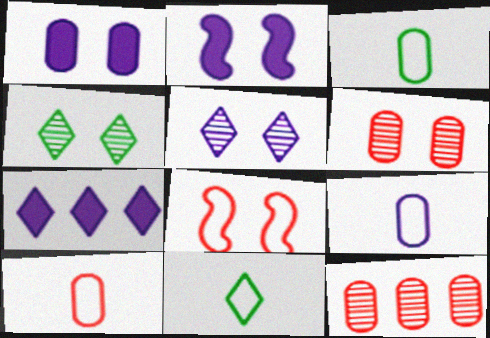[[1, 3, 12], 
[1, 4, 8], 
[2, 11, 12], 
[3, 9, 10]]